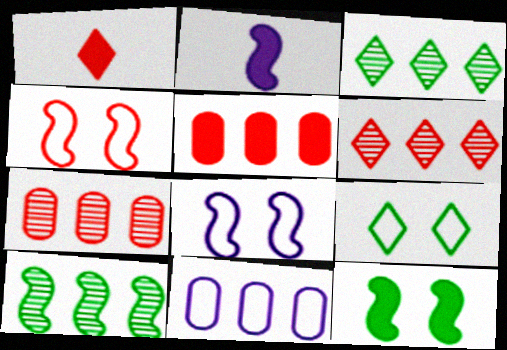[[1, 4, 7], 
[2, 4, 10], 
[2, 7, 9]]